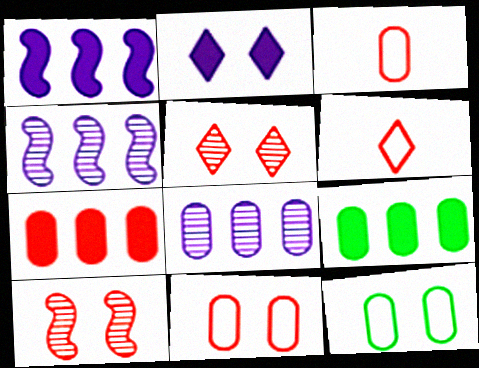[[2, 10, 12], 
[6, 7, 10]]